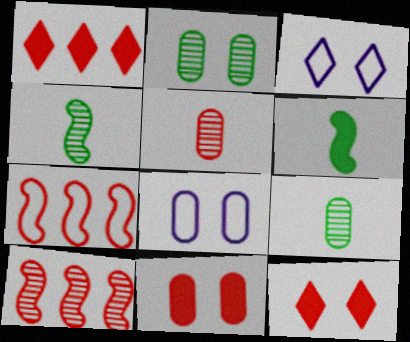[[1, 4, 8], 
[2, 8, 11], 
[5, 7, 12]]